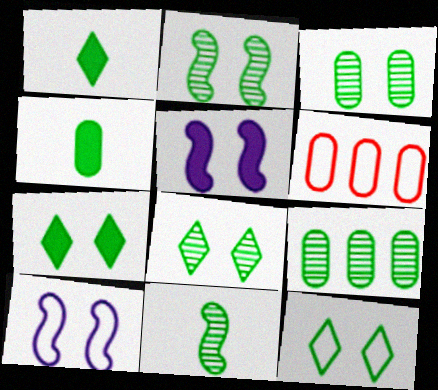[[2, 3, 8], 
[7, 8, 12], 
[8, 9, 11]]